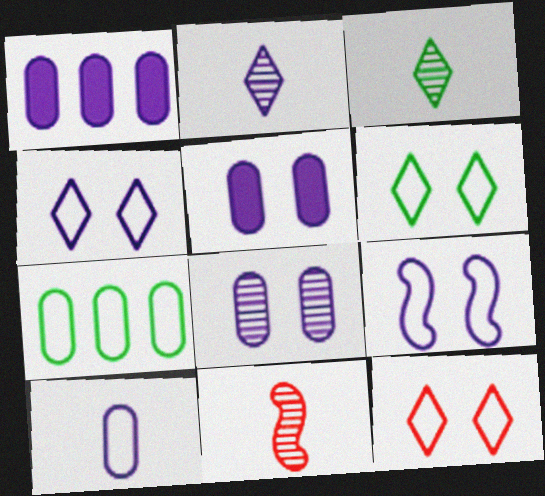[[1, 2, 9], 
[1, 6, 11], 
[1, 8, 10], 
[4, 6, 12]]